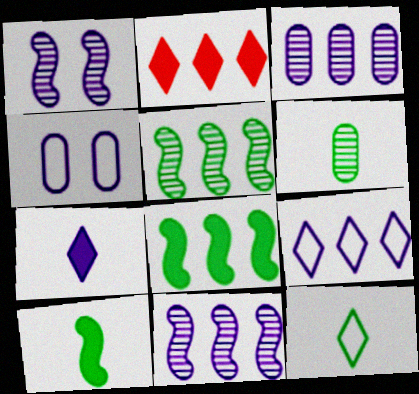[[4, 7, 11], 
[6, 10, 12]]